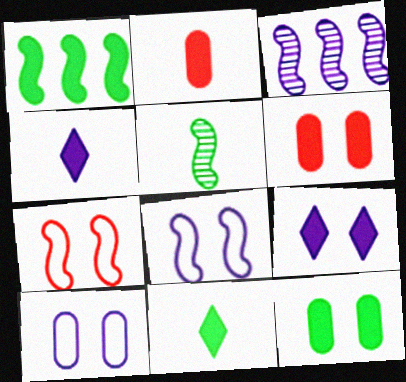[[1, 2, 9], 
[1, 4, 6], 
[1, 11, 12], 
[3, 4, 10]]